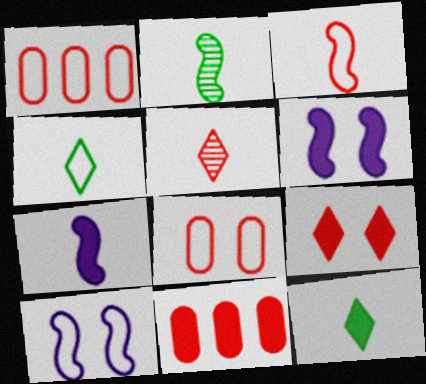[[1, 4, 10], 
[2, 3, 7], 
[6, 11, 12]]